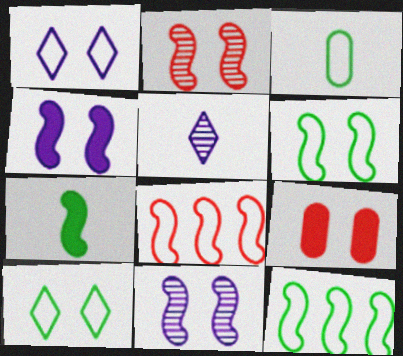[[1, 3, 8], 
[2, 4, 6], 
[3, 10, 12], 
[5, 9, 12], 
[7, 8, 11], 
[9, 10, 11]]